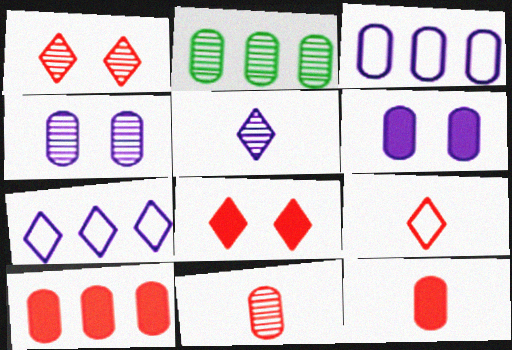[[2, 3, 10], 
[2, 4, 11]]